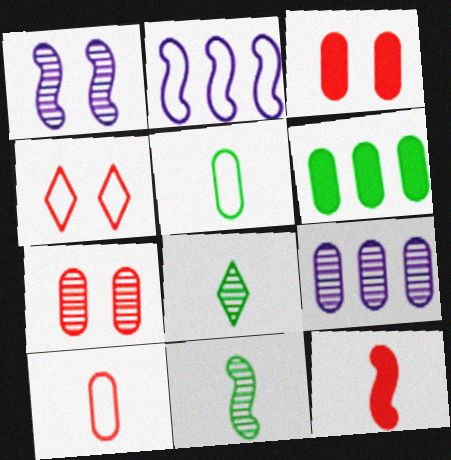[[2, 3, 8], 
[2, 4, 5], 
[3, 5, 9]]